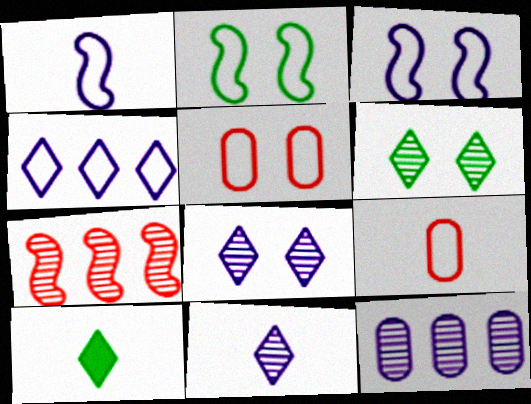[[2, 4, 9]]